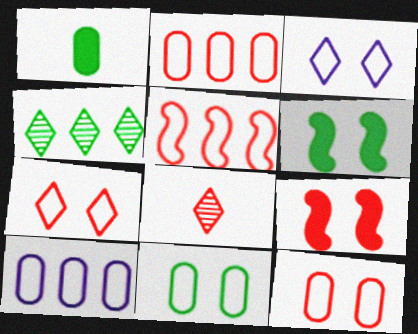[[2, 8, 9], 
[6, 8, 10]]